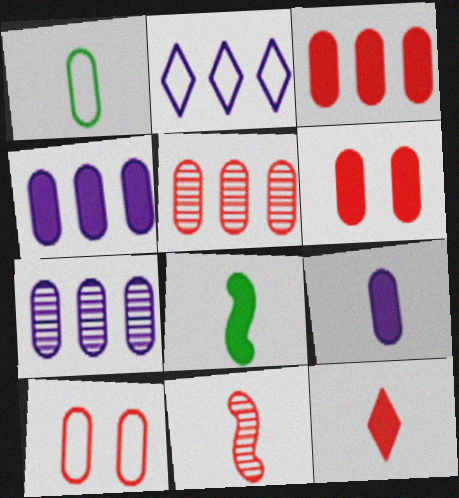[[1, 6, 7], 
[8, 9, 12]]